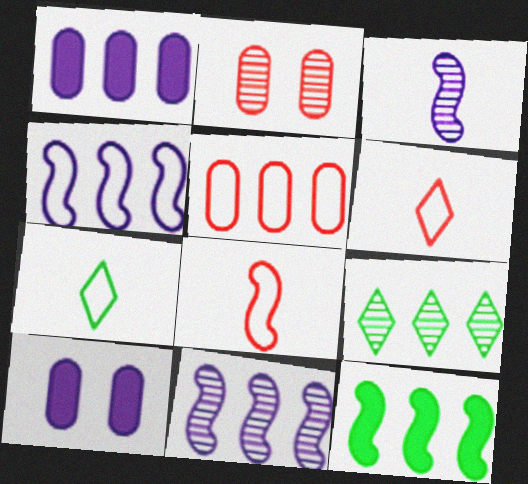[[2, 3, 9], 
[8, 9, 10]]